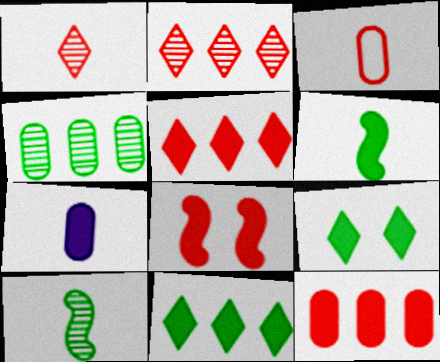[[2, 3, 8], 
[7, 8, 11]]